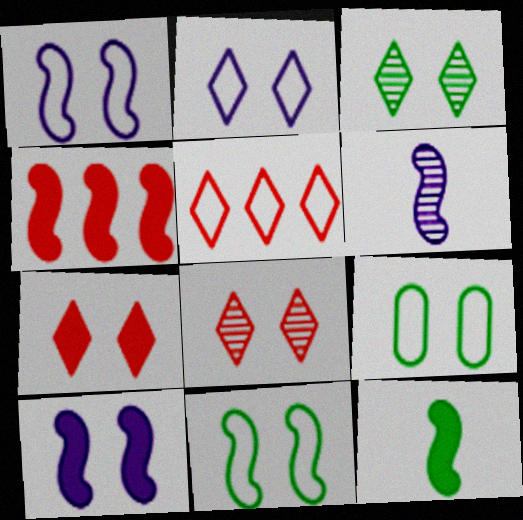[[2, 3, 7], 
[4, 6, 11], 
[4, 10, 12], 
[8, 9, 10]]